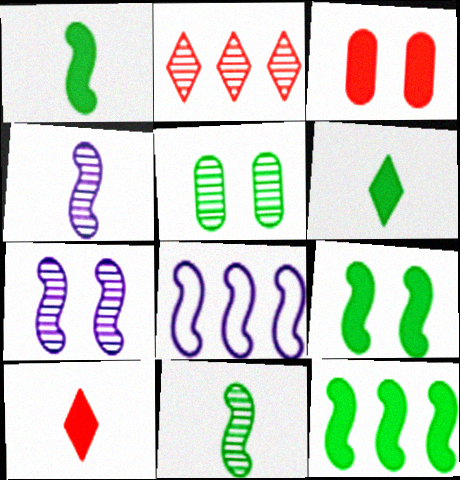[[1, 9, 12], 
[2, 4, 5], 
[5, 8, 10]]